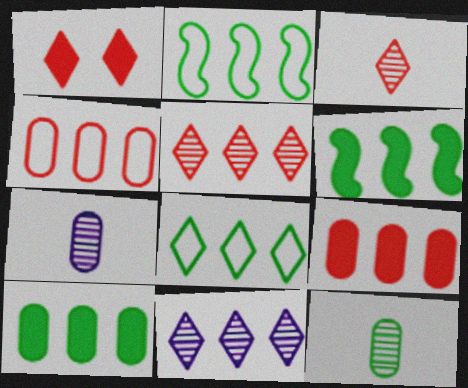[[1, 2, 7], 
[2, 9, 11], 
[4, 6, 11]]